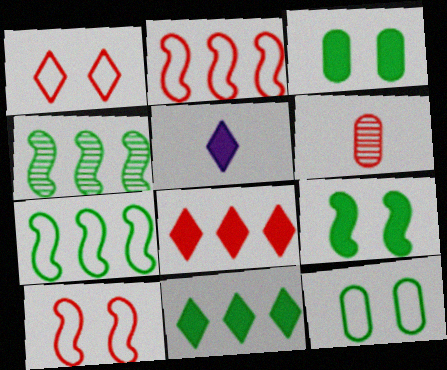[[6, 8, 10]]